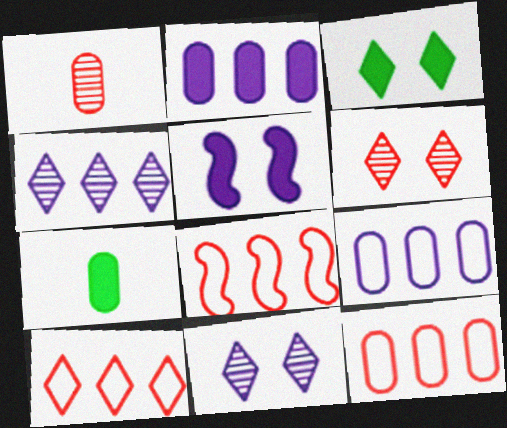[[7, 8, 11], 
[8, 10, 12]]